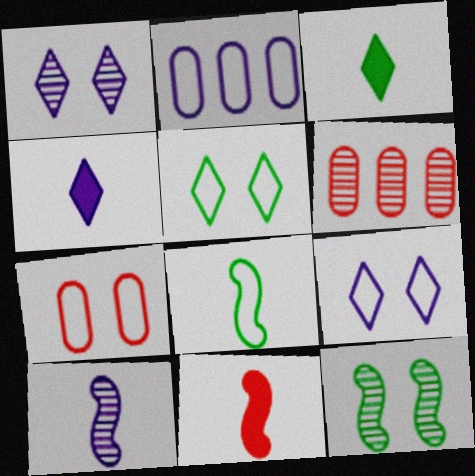[[8, 10, 11]]